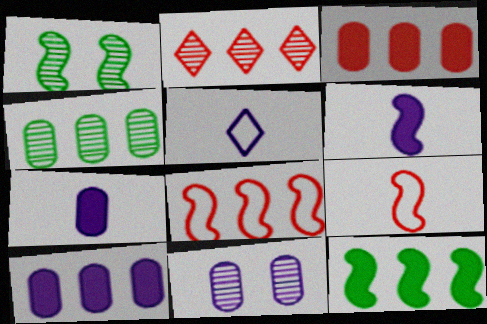[[1, 3, 5], 
[1, 6, 8], 
[2, 3, 8]]